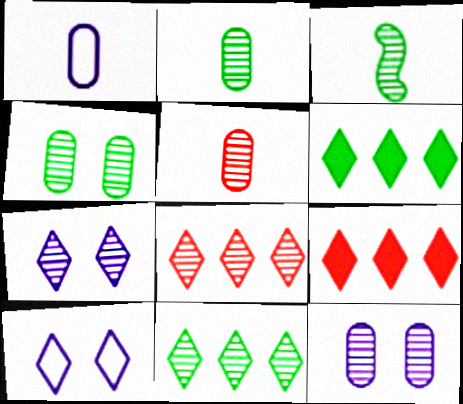[[3, 4, 11], 
[3, 8, 12]]